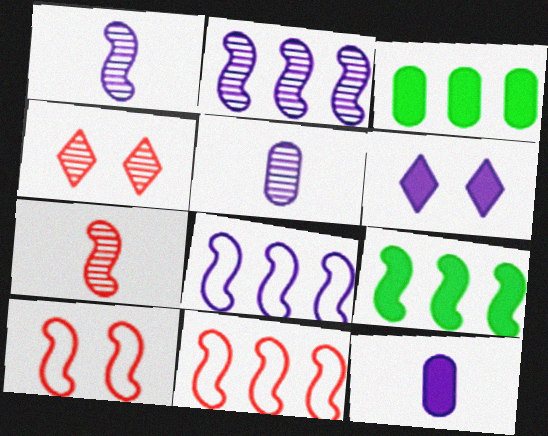[[1, 9, 10], 
[2, 9, 11], 
[5, 6, 8]]